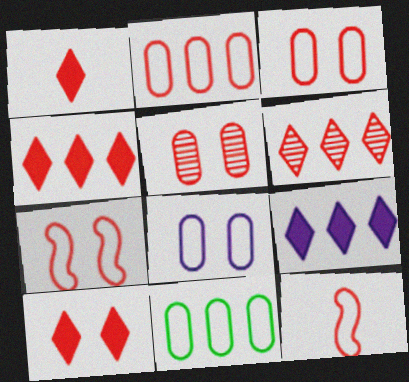[[1, 4, 10], 
[4, 5, 12], 
[5, 7, 10]]